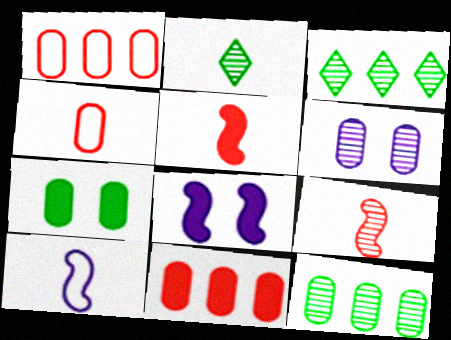[[1, 2, 8], 
[3, 4, 8], 
[3, 6, 9]]